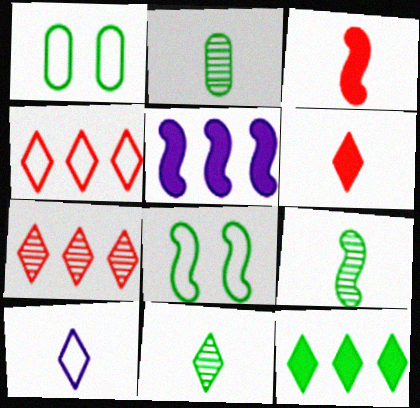[[1, 9, 12], 
[2, 3, 10], 
[2, 8, 12], 
[2, 9, 11], 
[6, 10, 11]]